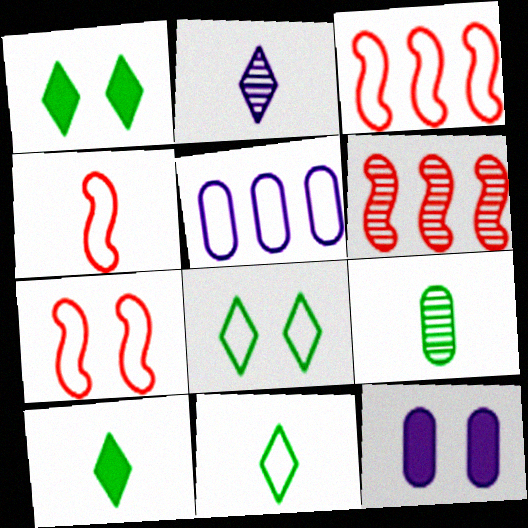[[3, 4, 7], 
[4, 5, 8], 
[5, 7, 11], 
[6, 11, 12]]